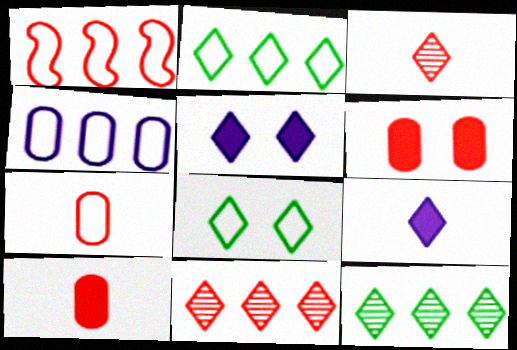[[1, 2, 4], 
[1, 3, 6], 
[2, 3, 5], 
[8, 9, 11]]